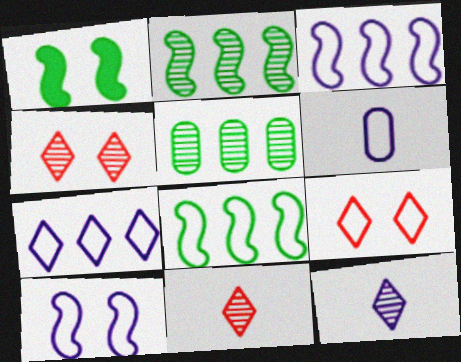[[6, 7, 10], 
[6, 8, 9]]